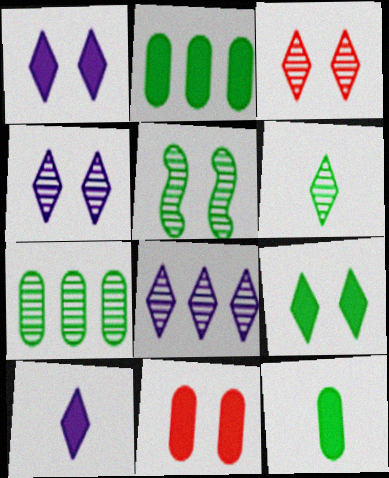[[3, 6, 8], 
[5, 6, 7]]